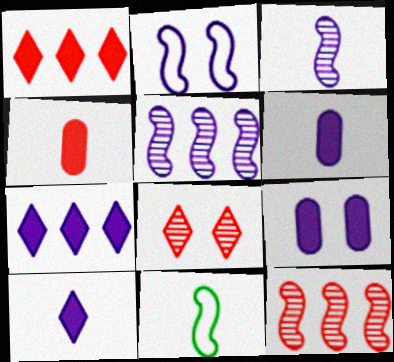[]